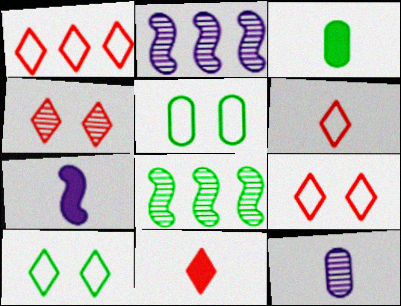[[1, 4, 11], 
[1, 6, 9], 
[2, 3, 9], 
[2, 5, 11], 
[3, 7, 11], 
[3, 8, 10], 
[4, 8, 12]]